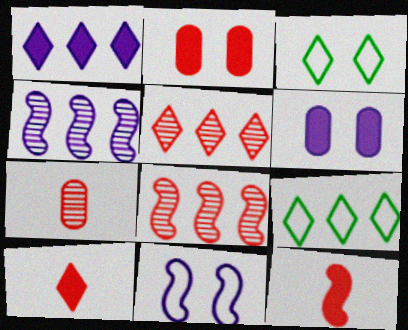[[1, 5, 9]]